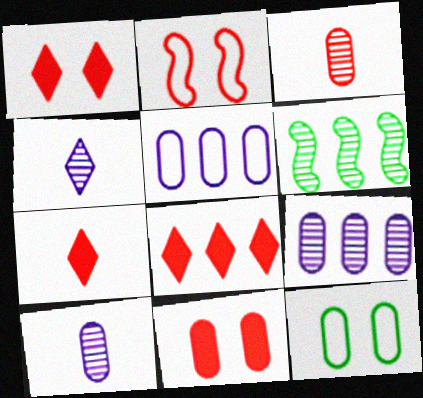[[1, 7, 8], 
[2, 3, 8], 
[5, 6, 8]]